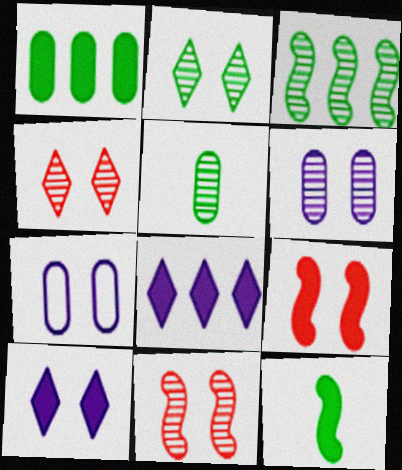[[2, 3, 5], 
[2, 6, 11], 
[2, 7, 9]]